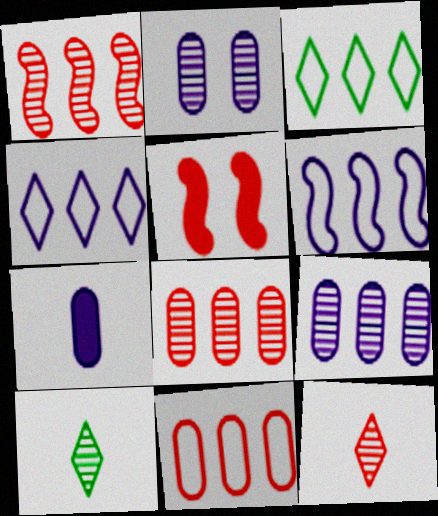[[1, 2, 10], 
[3, 6, 11], 
[5, 11, 12]]